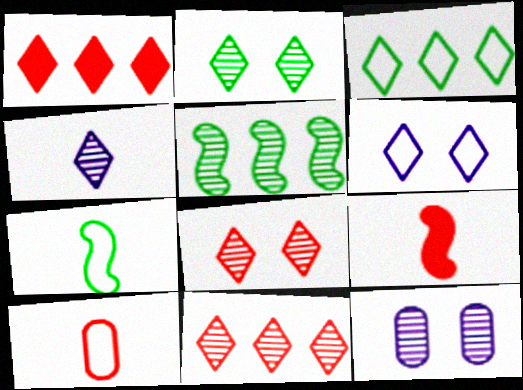[[1, 7, 12], 
[2, 4, 11], 
[3, 9, 12]]